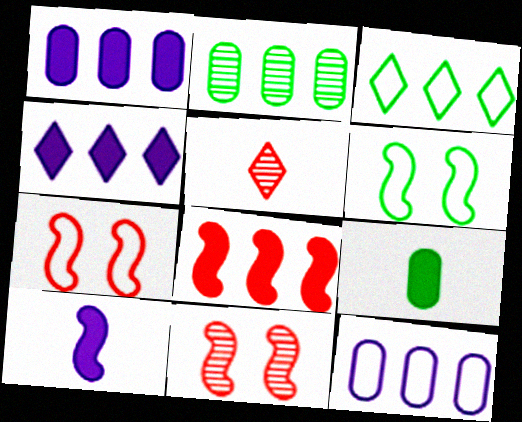[[1, 5, 6]]